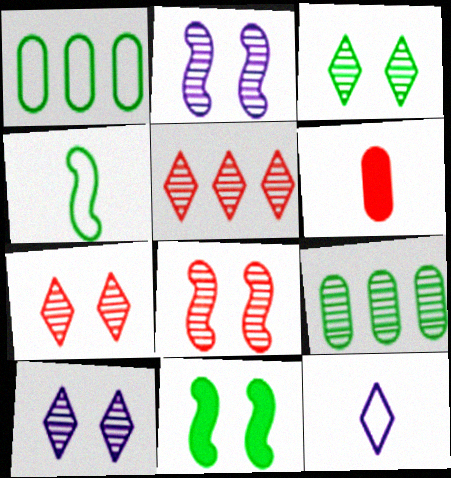[[3, 7, 10]]